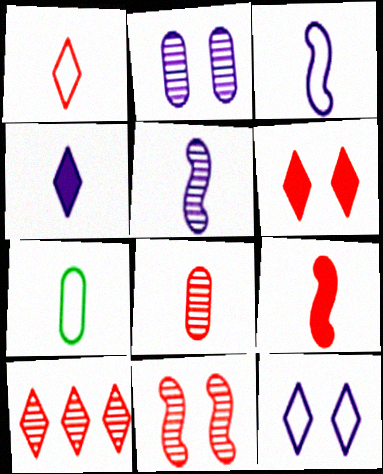[[1, 3, 7], 
[1, 6, 10], 
[1, 8, 9], 
[8, 10, 11]]